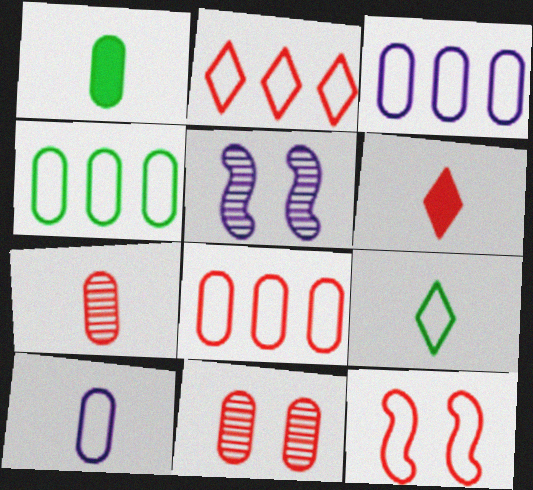[[1, 2, 5], 
[1, 3, 11], 
[1, 7, 10], 
[3, 4, 8], 
[3, 9, 12], 
[4, 5, 6]]